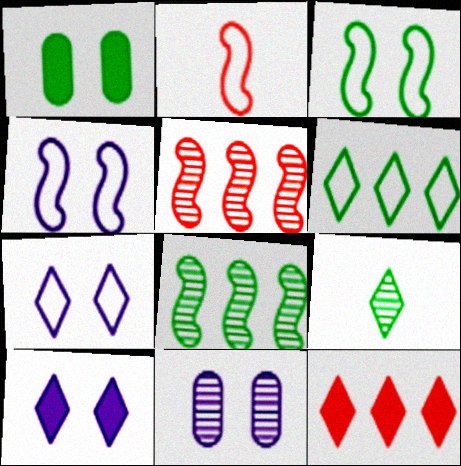[[4, 10, 11], 
[5, 9, 11], 
[7, 9, 12]]